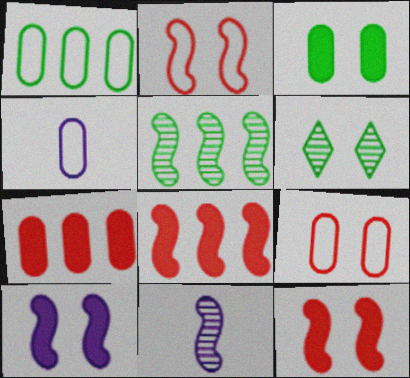[[1, 4, 9], 
[4, 6, 8], 
[6, 9, 10]]